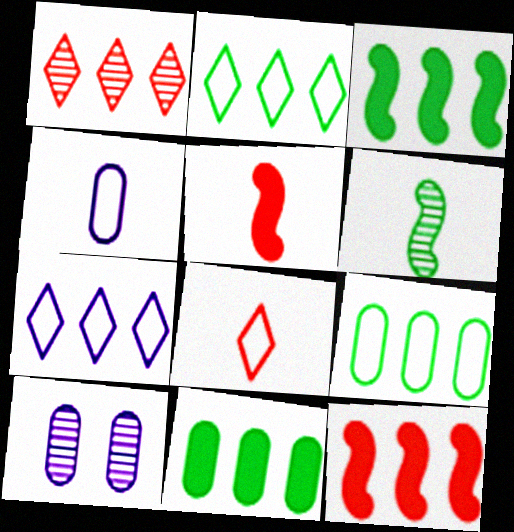[[1, 6, 10], 
[2, 5, 10], 
[3, 8, 10]]